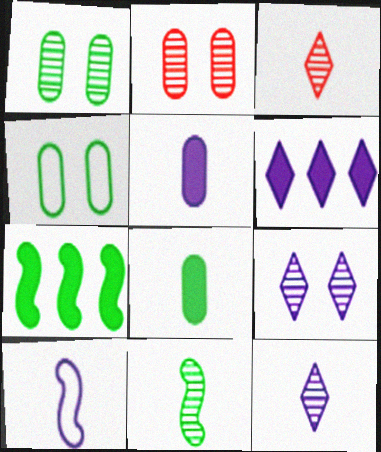[[3, 8, 10], 
[5, 10, 12]]